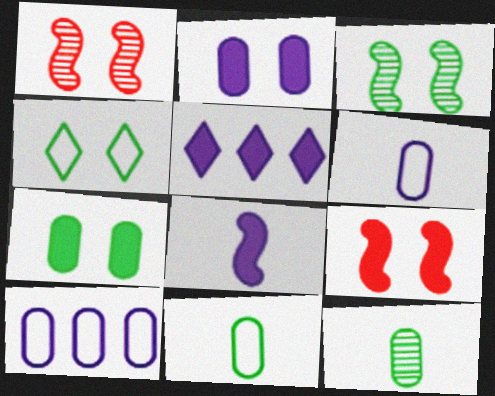[[1, 2, 4], 
[1, 5, 11], 
[2, 5, 8], 
[3, 4, 7]]